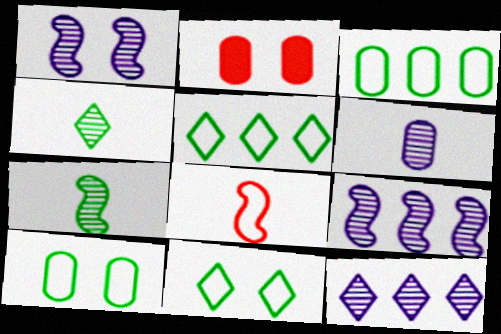[[1, 2, 11], 
[1, 6, 12], 
[2, 3, 6]]